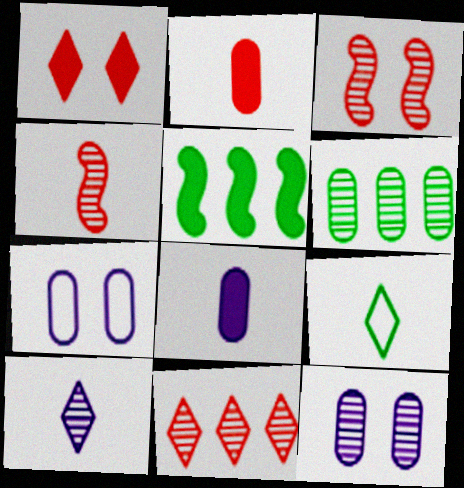[[1, 5, 8], 
[2, 6, 7], 
[3, 6, 10], 
[4, 8, 9]]